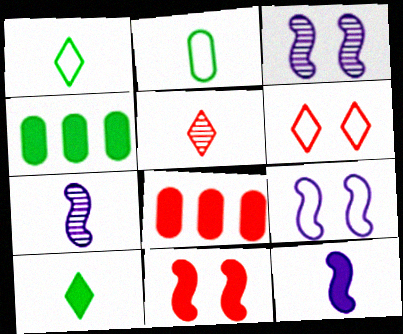[[1, 3, 8], 
[2, 5, 12], 
[4, 5, 9], 
[4, 6, 7]]